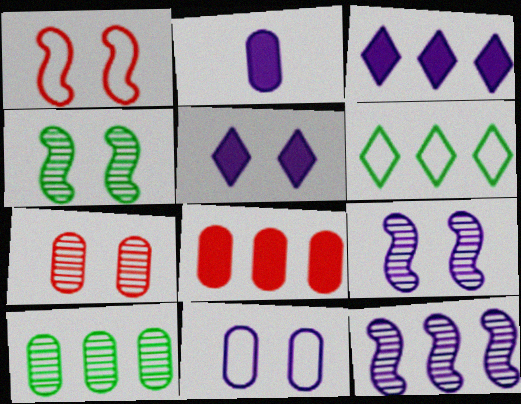[[5, 9, 11], 
[6, 8, 12]]